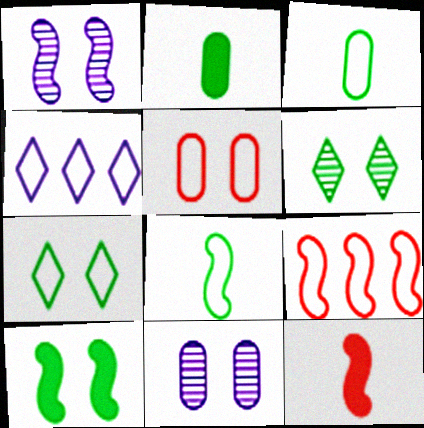[[4, 5, 8]]